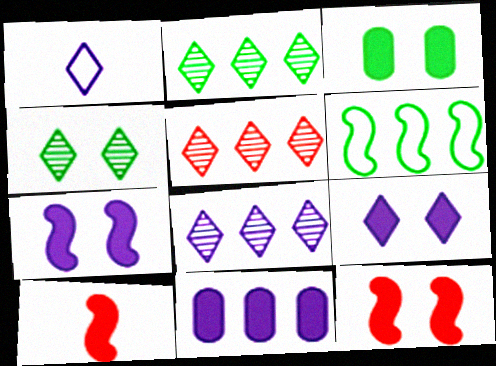[[1, 8, 9], 
[2, 5, 8], 
[3, 9, 12], 
[5, 6, 11]]